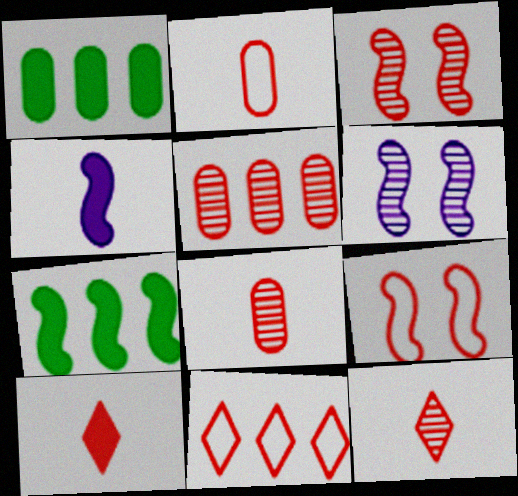[[2, 9, 11], 
[3, 5, 12], 
[5, 9, 10]]